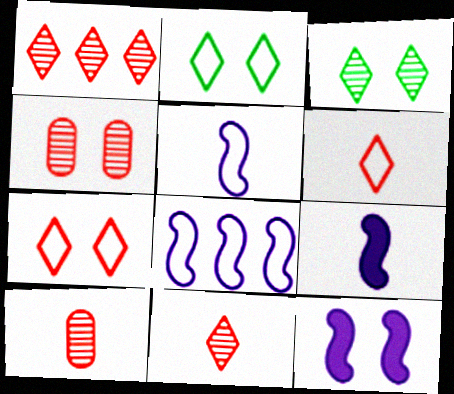[[2, 4, 12]]